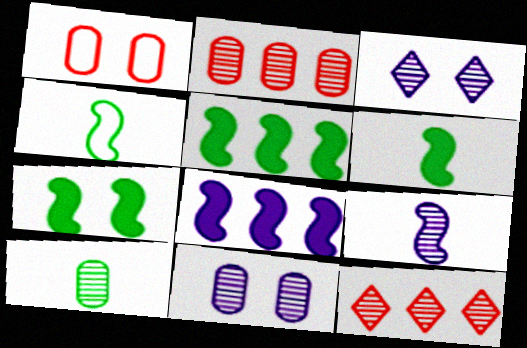[[1, 3, 7], 
[2, 10, 11], 
[5, 6, 7]]